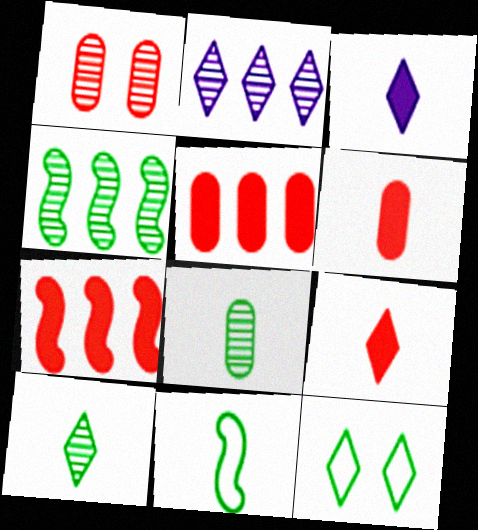[[2, 9, 12]]